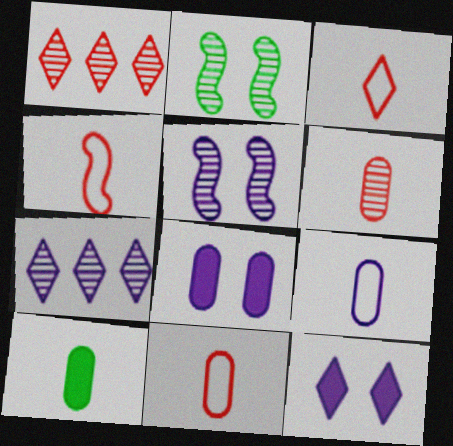[[2, 6, 7], 
[3, 4, 11], 
[6, 9, 10]]